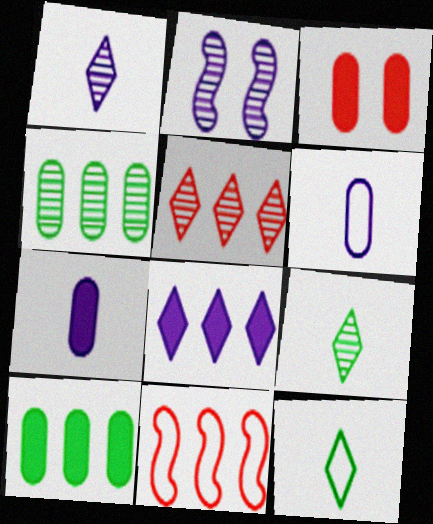[[2, 6, 8], 
[3, 4, 6], 
[3, 7, 10], 
[4, 8, 11]]